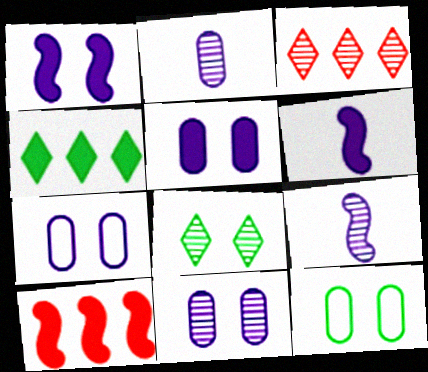[[3, 6, 12], 
[5, 7, 11]]